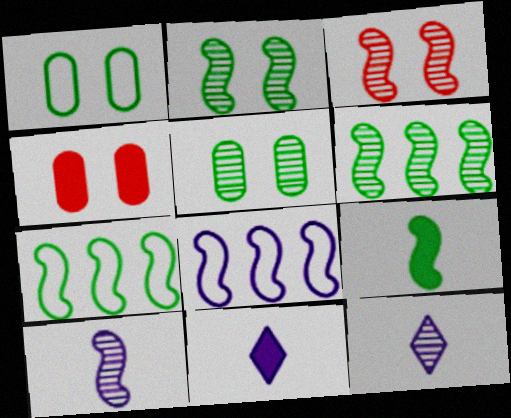[[2, 7, 9], 
[3, 6, 10], 
[3, 8, 9], 
[4, 7, 12]]